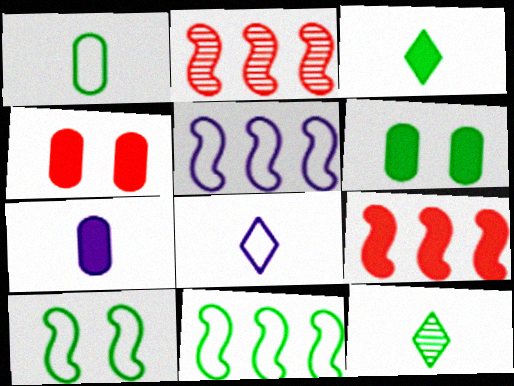[[2, 6, 8], 
[4, 5, 12], 
[6, 11, 12]]